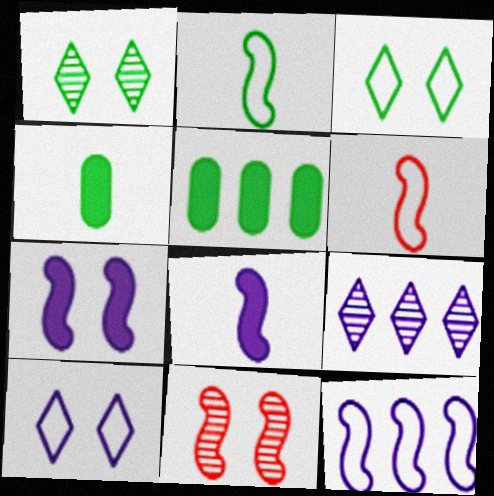[[1, 2, 5]]